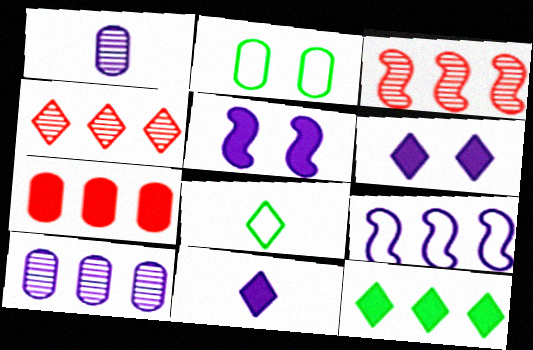[[1, 2, 7], 
[1, 6, 9], 
[2, 3, 11], 
[4, 6, 8]]